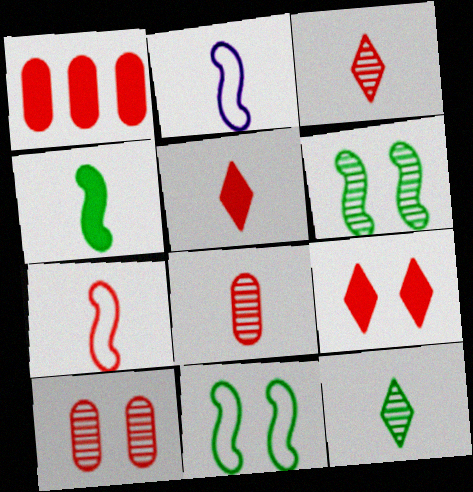[[5, 7, 8]]